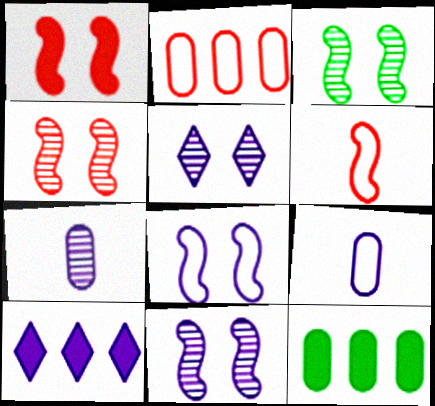[[1, 3, 8], 
[3, 4, 11], 
[5, 6, 12], 
[7, 8, 10], 
[9, 10, 11]]